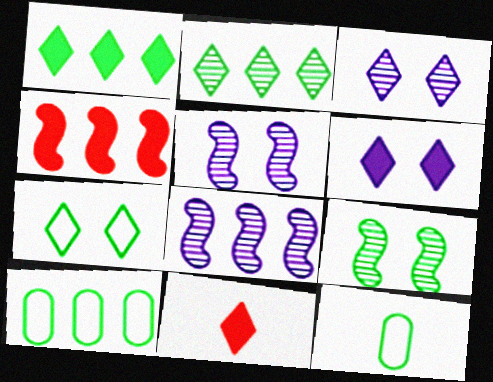[[1, 6, 11], 
[1, 9, 12], 
[3, 4, 12], 
[5, 10, 11]]